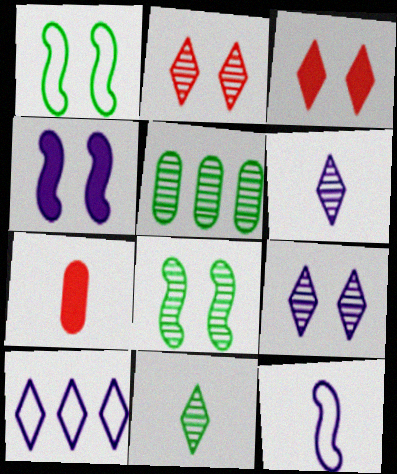[[3, 5, 12], 
[3, 10, 11], 
[5, 8, 11], 
[7, 8, 10], 
[7, 11, 12]]